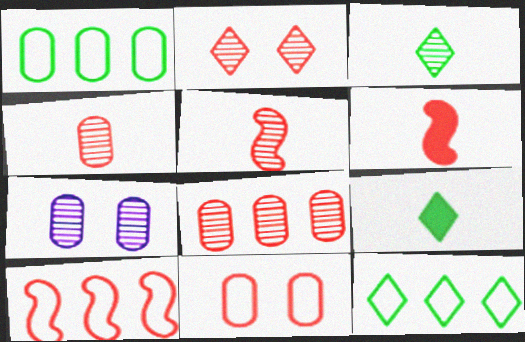[[2, 5, 8], 
[6, 7, 12], 
[7, 9, 10]]